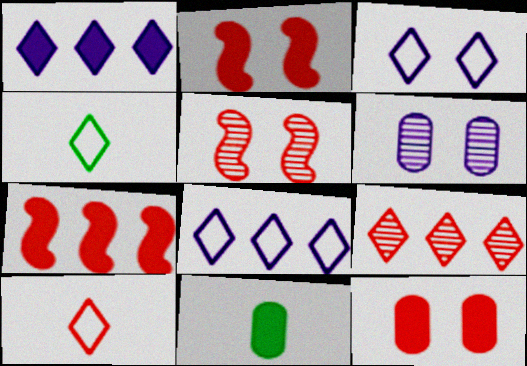[[1, 2, 11], 
[4, 6, 7], 
[5, 8, 11]]